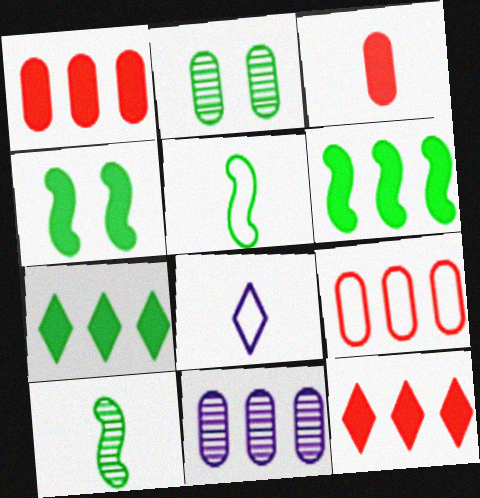[[2, 5, 7], 
[3, 8, 10]]